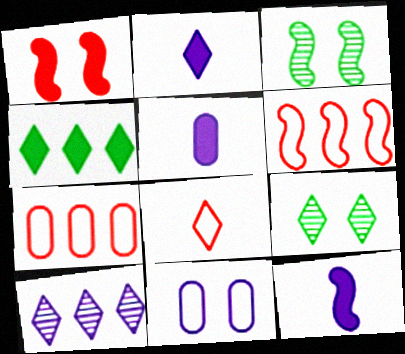[[1, 4, 5], 
[1, 9, 11], 
[2, 3, 7], 
[2, 5, 12], 
[3, 6, 12], 
[5, 6, 9], 
[7, 9, 12], 
[10, 11, 12]]